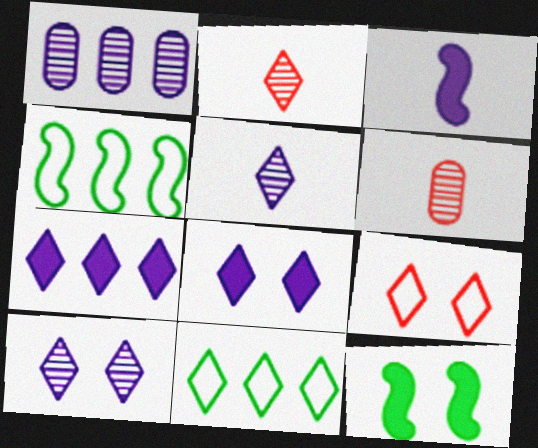[[2, 8, 11], 
[4, 6, 8]]